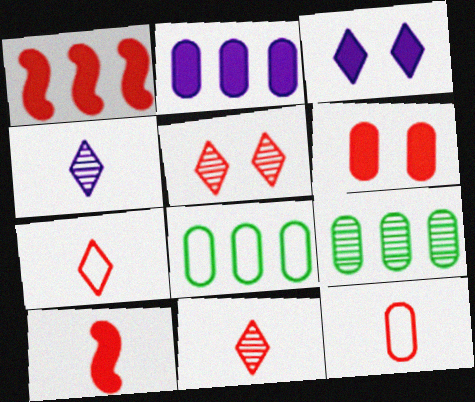[[1, 5, 12], 
[10, 11, 12]]